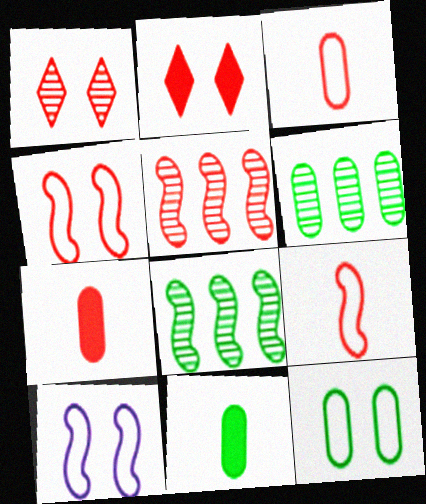[[2, 3, 5], 
[6, 11, 12]]